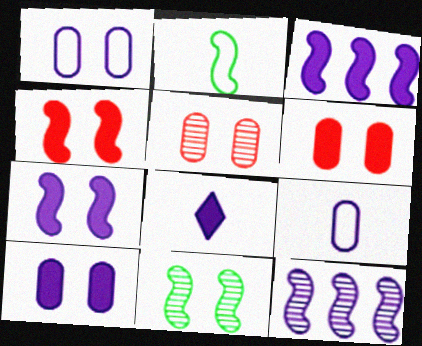[[1, 8, 12], 
[2, 4, 12], 
[3, 8, 10]]